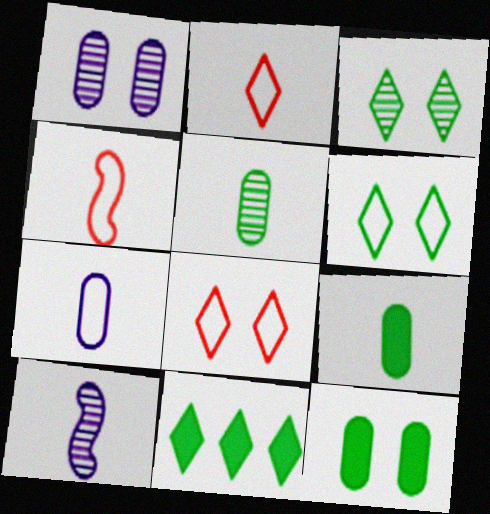[[1, 4, 11], 
[2, 9, 10]]